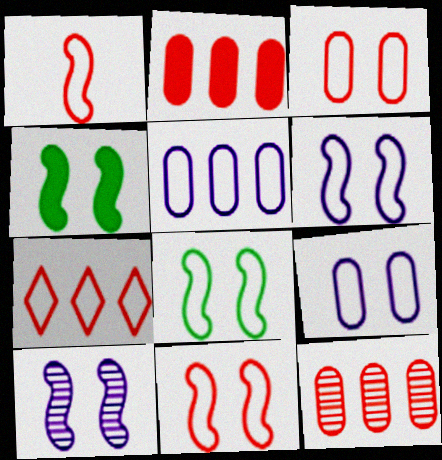[[1, 3, 7], 
[4, 10, 11], 
[6, 8, 11]]